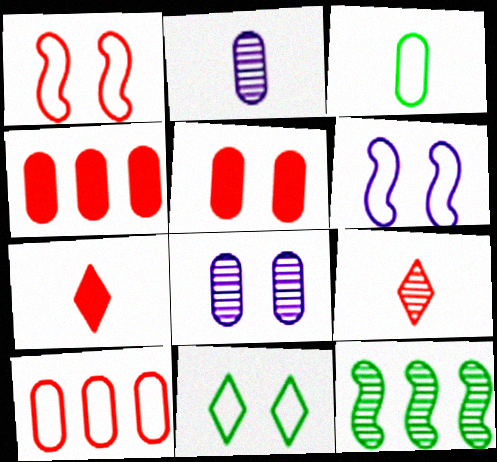[[1, 4, 9], 
[3, 4, 8], 
[8, 9, 12]]